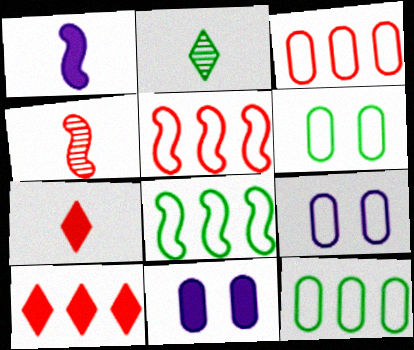[[2, 5, 11]]